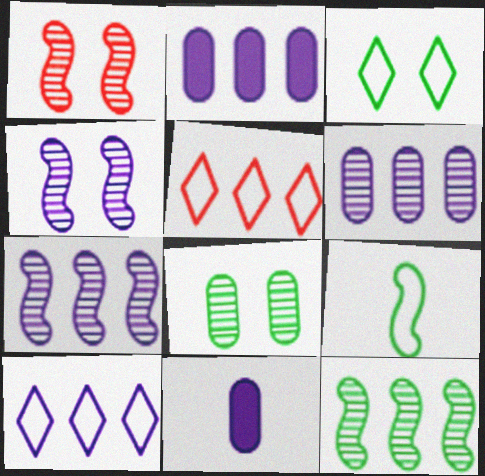[[2, 5, 12], 
[2, 7, 10], 
[4, 10, 11]]